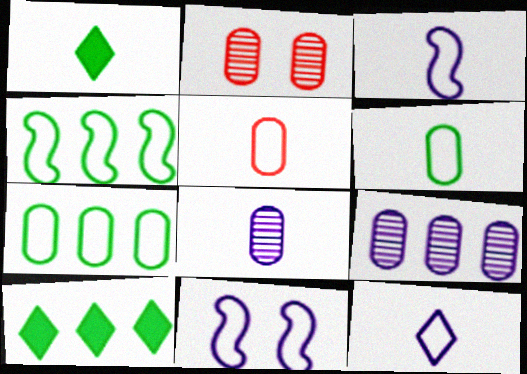[[2, 3, 10]]